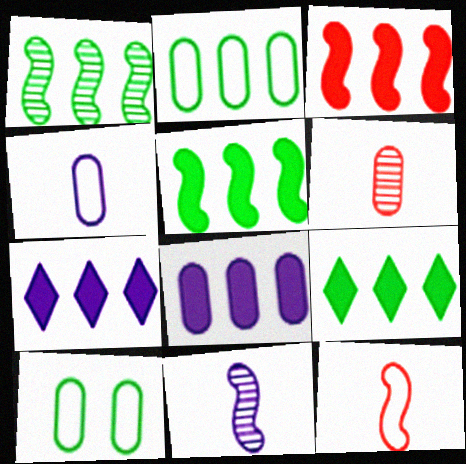[[1, 2, 9], 
[3, 8, 9], 
[6, 8, 10]]